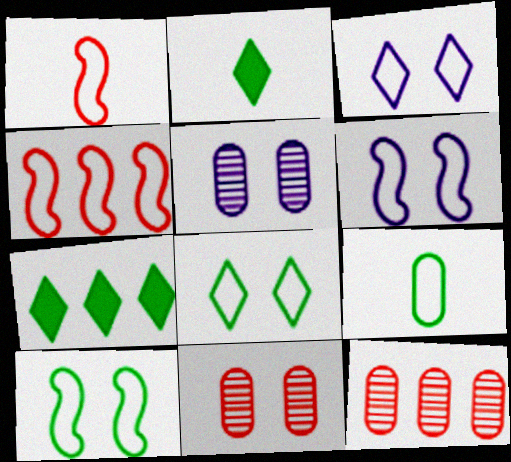[[1, 5, 7], 
[2, 4, 5], 
[2, 6, 12], 
[3, 4, 9]]